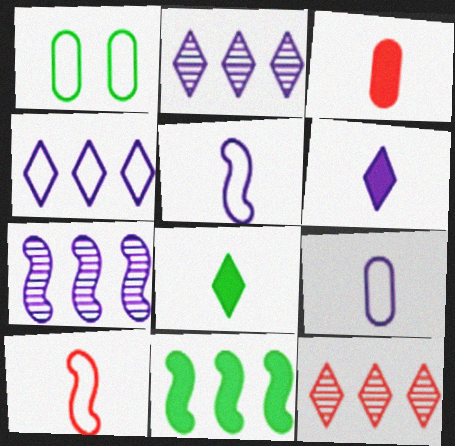[[1, 4, 10]]